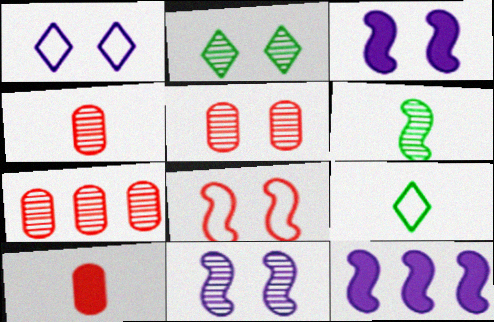[[2, 5, 11], 
[3, 7, 9], 
[4, 5, 7], 
[5, 9, 12], 
[6, 8, 12]]